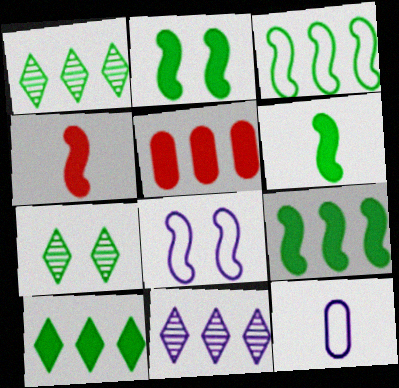[[2, 6, 9], 
[3, 5, 11]]